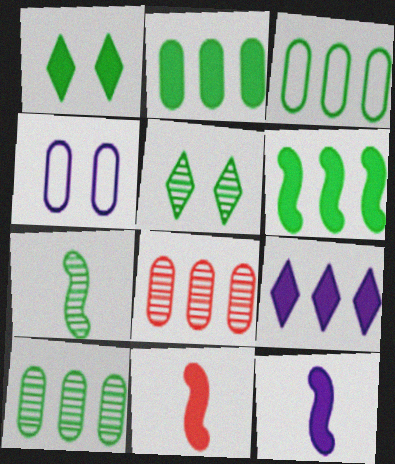[[1, 3, 7], 
[2, 3, 10], 
[5, 7, 10]]